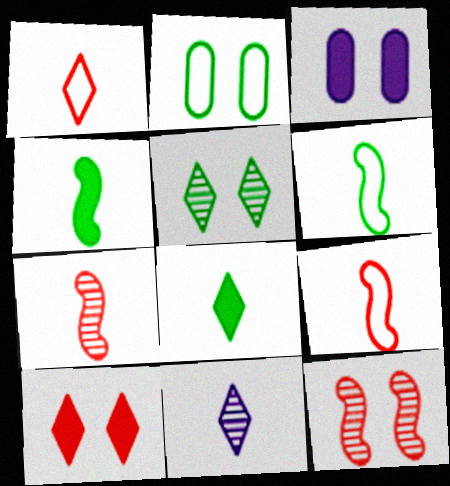[[1, 8, 11]]